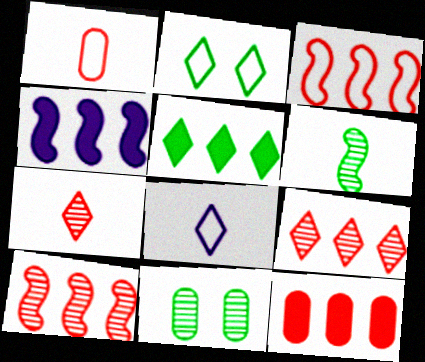[[3, 9, 12], 
[4, 5, 12]]